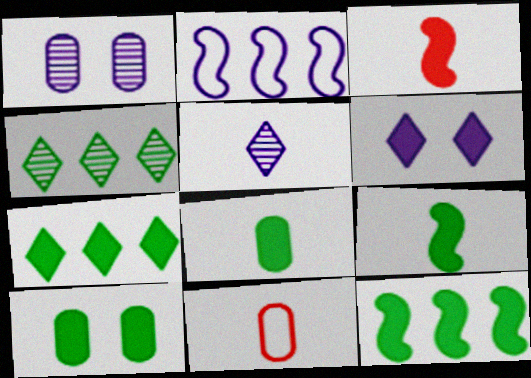[[5, 9, 11], 
[7, 9, 10]]